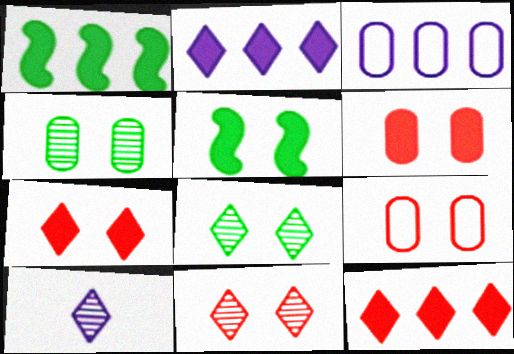[[1, 9, 10]]